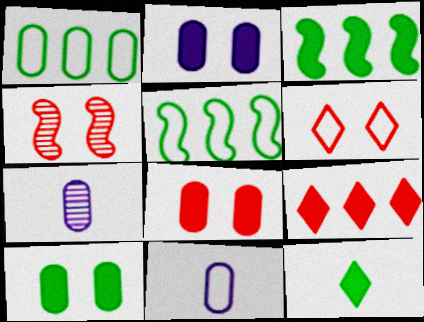[[1, 7, 8], 
[2, 8, 10], 
[3, 6, 7], 
[3, 10, 12], 
[4, 6, 8], 
[5, 6, 11]]